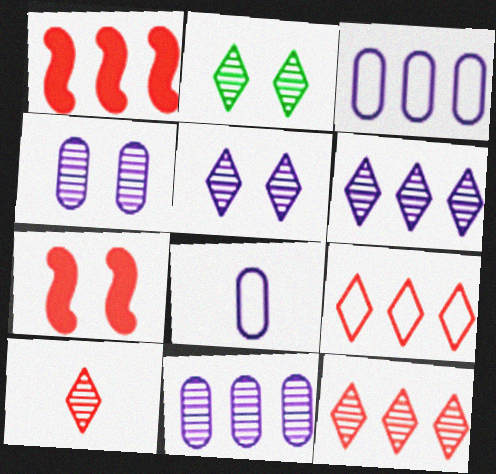[[1, 2, 8], 
[2, 6, 10]]